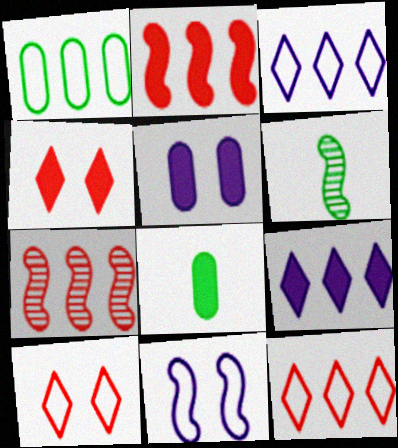[[1, 7, 9], 
[2, 6, 11], 
[5, 6, 12]]